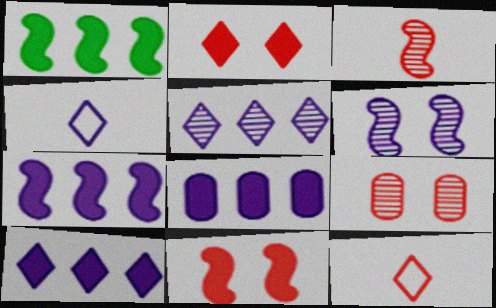[[1, 4, 9], 
[4, 6, 8], 
[7, 8, 10]]